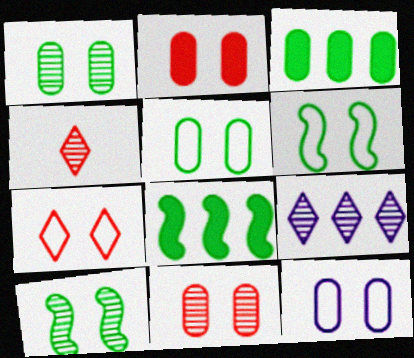[[1, 2, 12], 
[4, 8, 12], 
[6, 7, 12]]